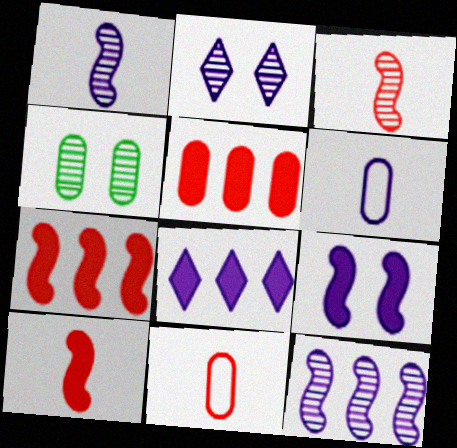[[4, 5, 6]]